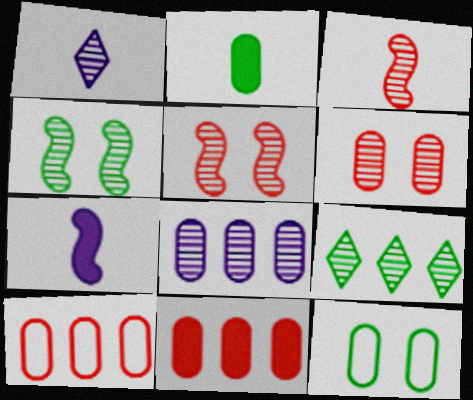[]